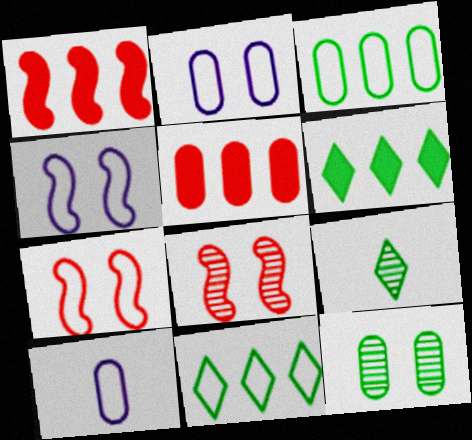[[1, 2, 9], 
[4, 5, 9], 
[5, 10, 12], 
[6, 8, 10], 
[7, 10, 11]]